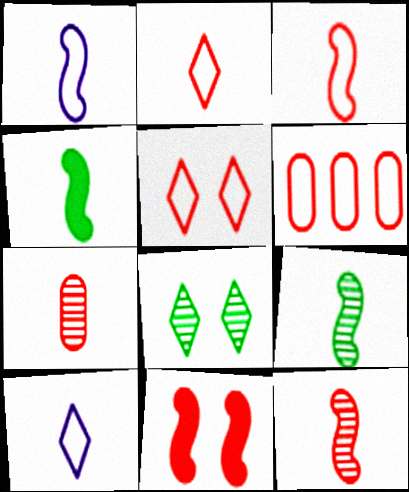[[1, 4, 12], 
[3, 5, 6], 
[4, 7, 10]]